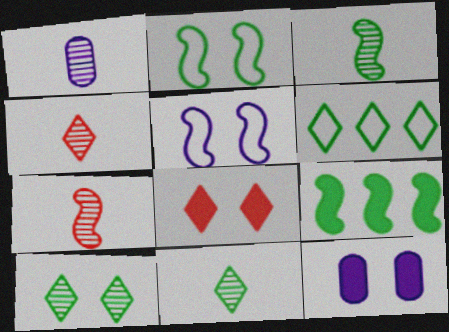[[1, 3, 4], 
[1, 7, 11], 
[2, 3, 9], 
[5, 7, 9], 
[6, 7, 12]]